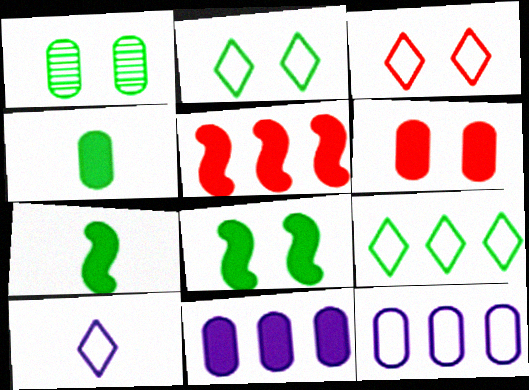[[1, 2, 8], 
[1, 5, 10], 
[1, 7, 9], 
[3, 9, 10], 
[4, 6, 11]]